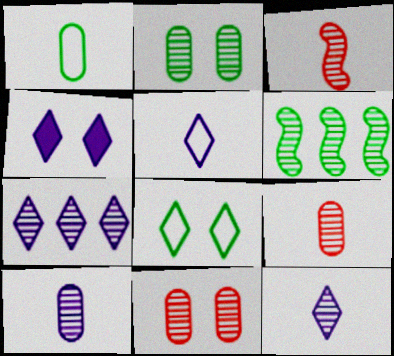[[2, 3, 7], 
[4, 5, 7], 
[6, 11, 12]]